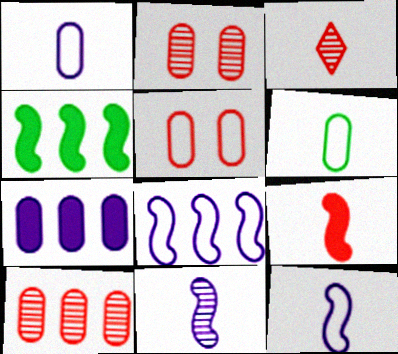[[2, 6, 7]]